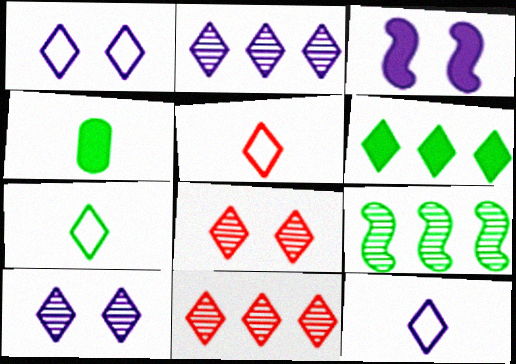[[5, 6, 10], 
[5, 7, 12], 
[6, 8, 12]]